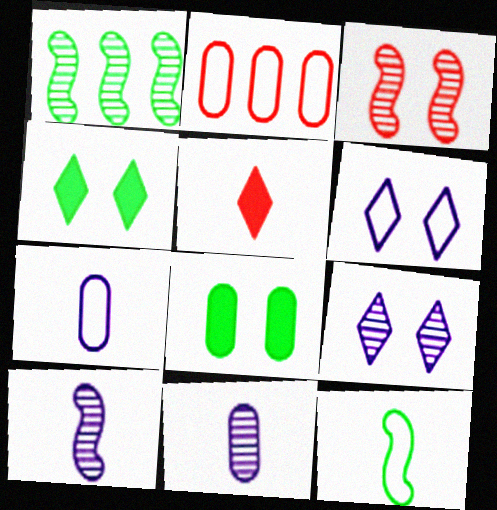[[1, 3, 10], 
[2, 3, 5], 
[2, 4, 10], 
[2, 6, 12], 
[2, 8, 11], 
[3, 6, 8], 
[5, 11, 12]]